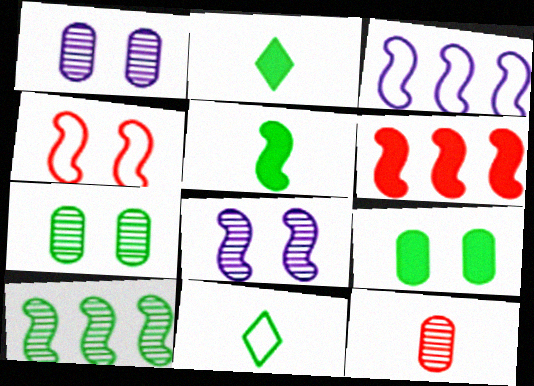[[1, 6, 11], 
[3, 6, 10], 
[9, 10, 11]]